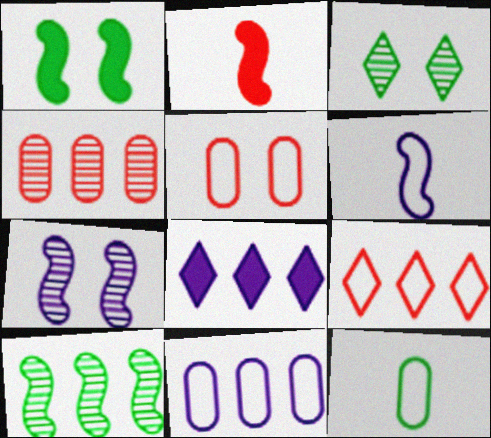[[2, 3, 11], 
[5, 11, 12]]